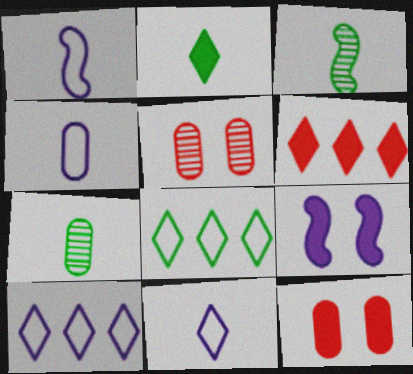[[1, 4, 11], 
[3, 10, 12]]